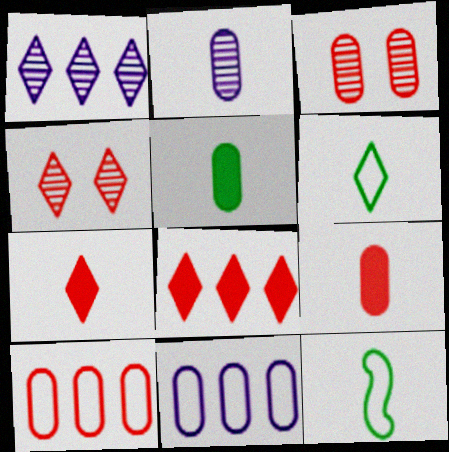[[2, 7, 12], 
[3, 5, 11], 
[3, 9, 10]]